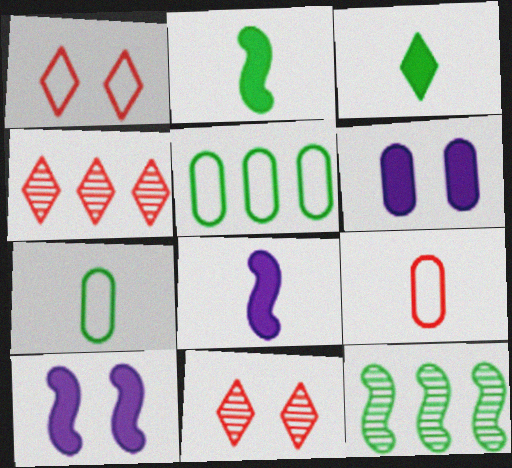[[4, 7, 10], 
[5, 8, 11]]